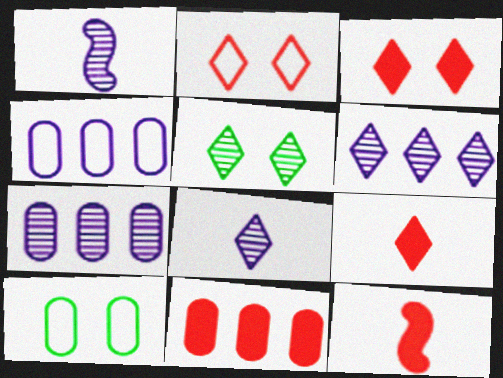[[3, 11, 12], 
[4, 5, 12], 
[6, 10, 12]]